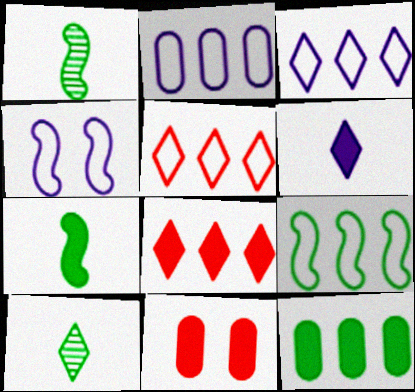[[1, 3, 11], 
[2, 5, 9]]